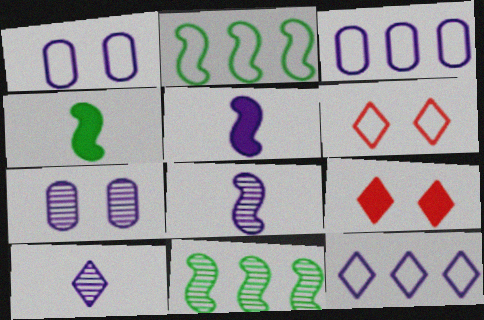[[5, 7, 12]]